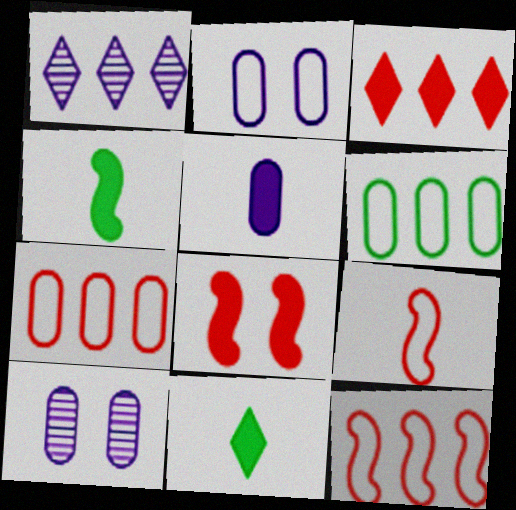[[10, 11, 12]]